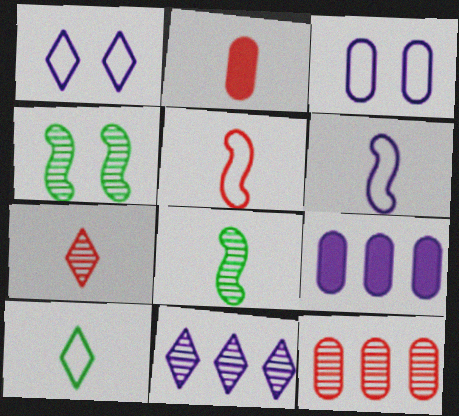[[2, 5, 7]]